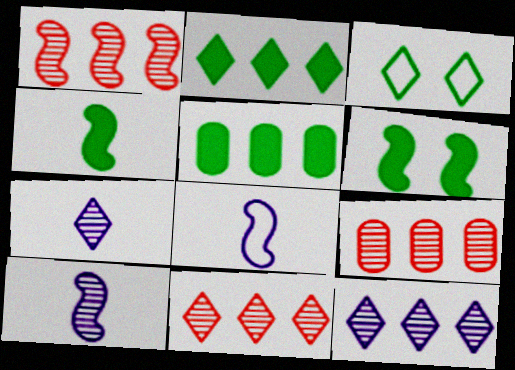[[1, 6, 8], 
[1, 9, 11]]